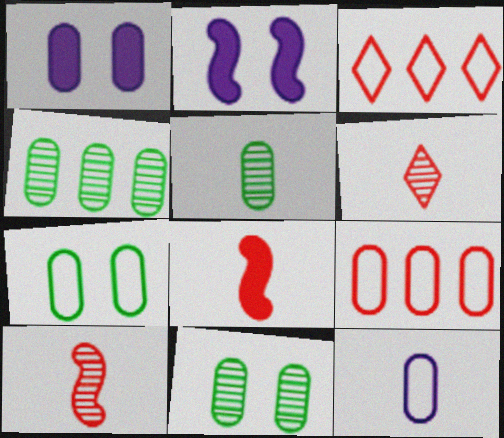[[1, 5, 9], 
[2, 3, 5], 
[4, 5, 11], 
[7, 9, 12]]